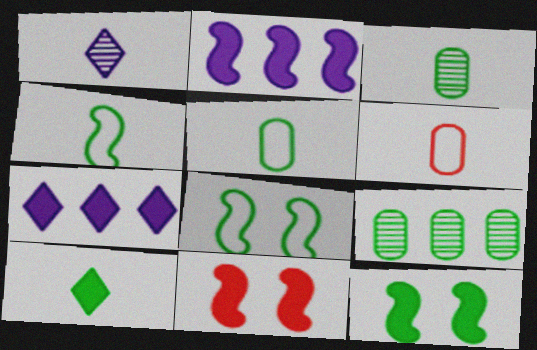[[3, 4, 10], 
[8, 9, 10]]